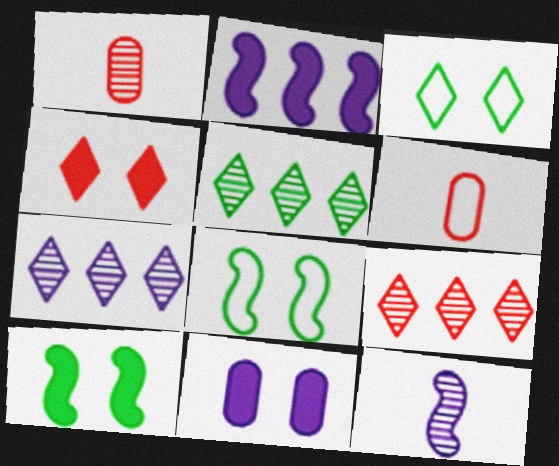[[1, 2, 3], 
[4, 10, 11], 
[5, 7, 9], 
[6, 7, 10]]